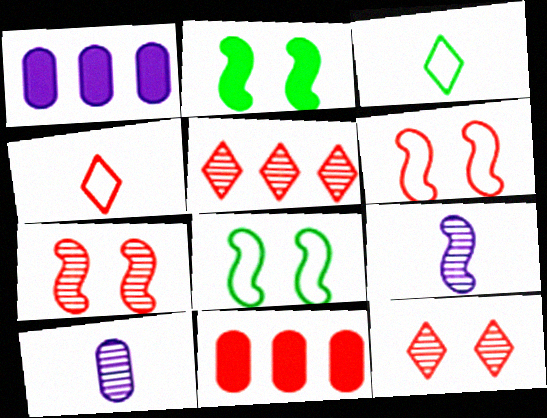[[1, 3, 7], 
[4, 7, 11]]